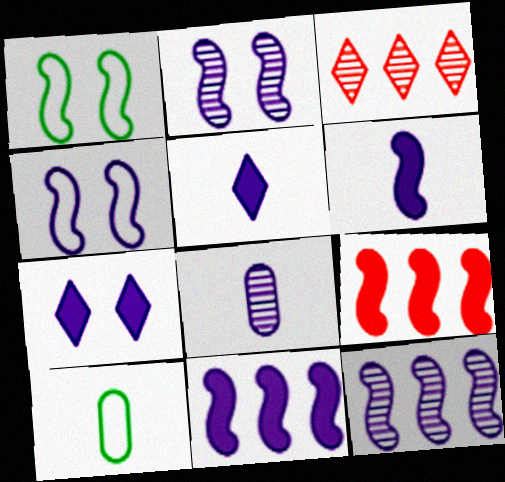[[4, 6, 12]]